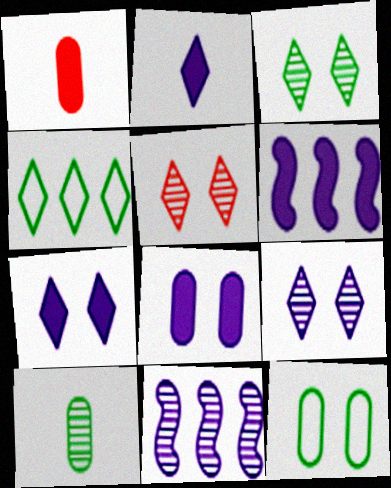[[2, 4, 5], 
[2, 6, 8], 
[3, 5, 9], 
[5, 10, 11]]